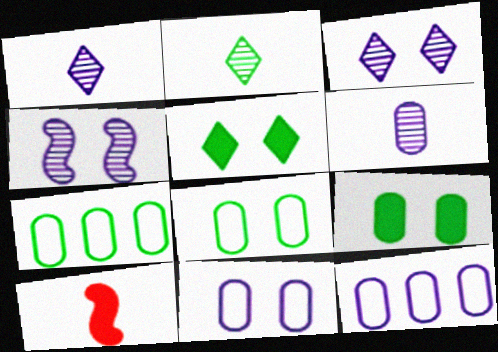[[3, 7, 10]]